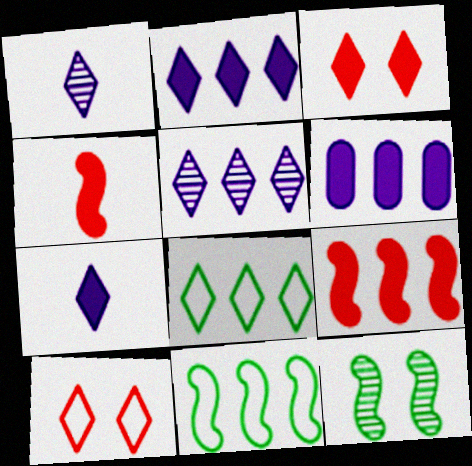[[1, 3, 8]]